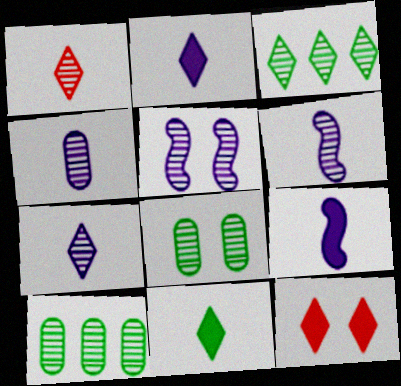[[1, 5, 10], 
[4, 6, 7]]